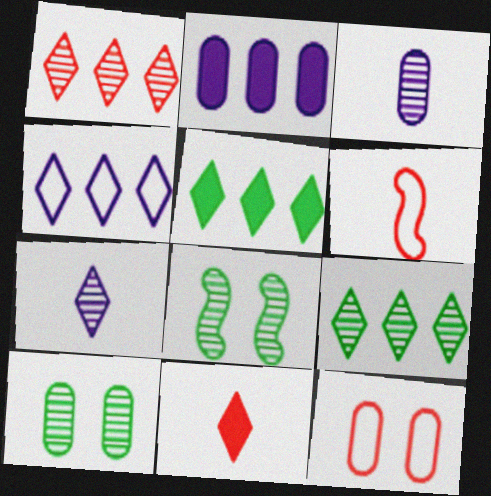[[1, 3, 8], 
[1, 4, 5]]